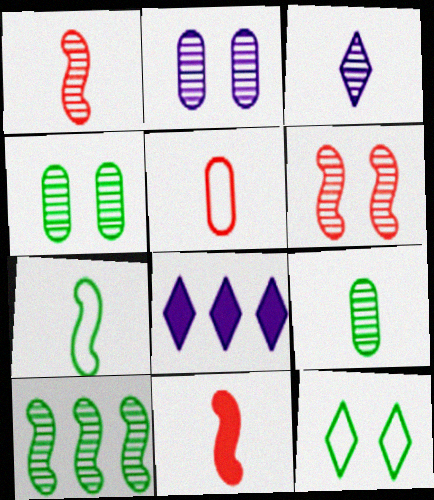[[1, 3, 9]]